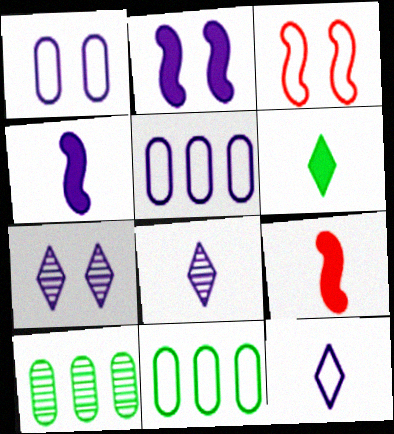[[1, 2, 7], 
[2, 5, 8], 
[3, 11, 12], 
[4, 5, 7], 
[7, 9, 11]]